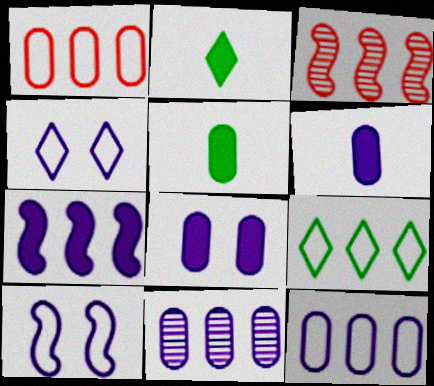[[3, 4, 5]]